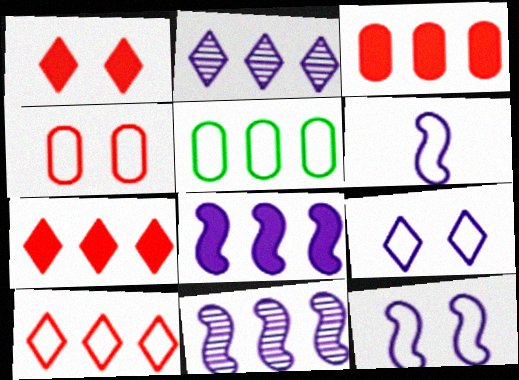[[5, 7, 11]]